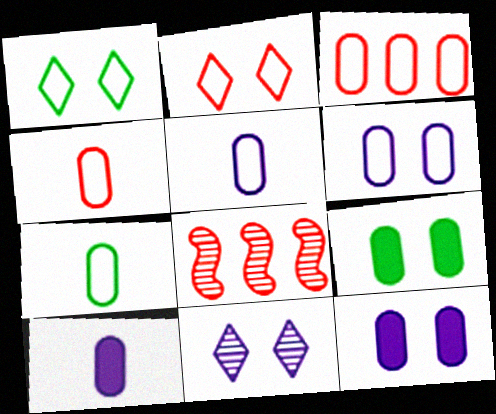[[1, 8, 10], 
[3, 6, 7], 
[4, 5, 7]]